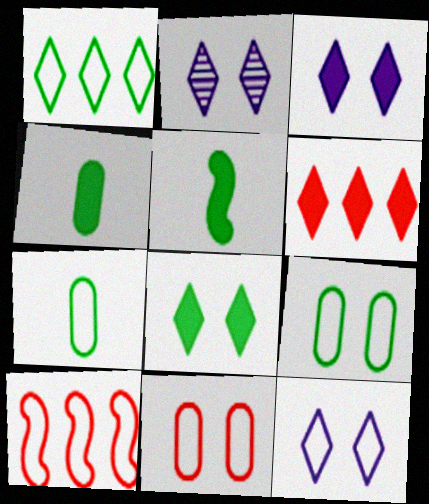[[2, 3, 12], 
[2, 4, 10], 
[7, 10, 12]]